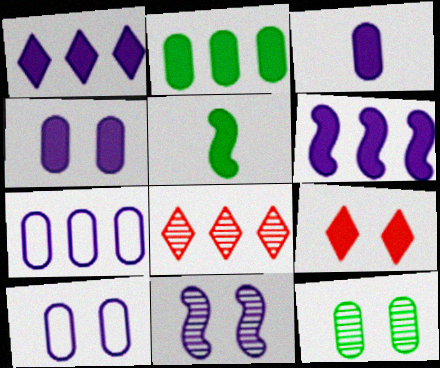[[5, 8, 10]]